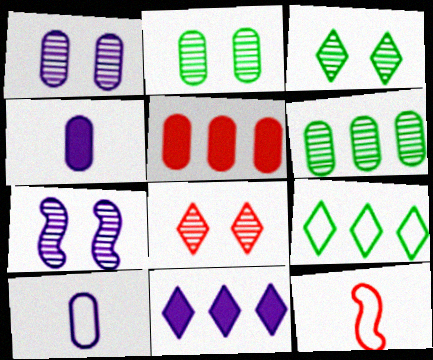[[2, 5, 10], 
[2, 7, 8], 
[2, 11, 12], 
[5, 8, 12], 
[7, 10, 11]]